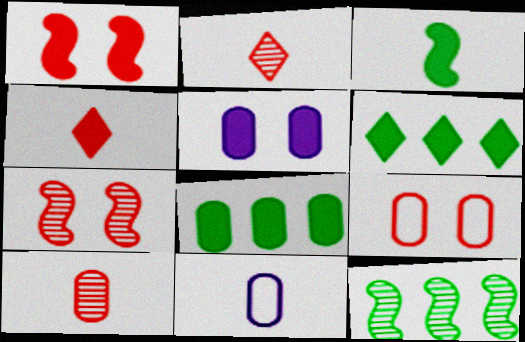[[2, 3, 11], 
[6, 7, 11]]